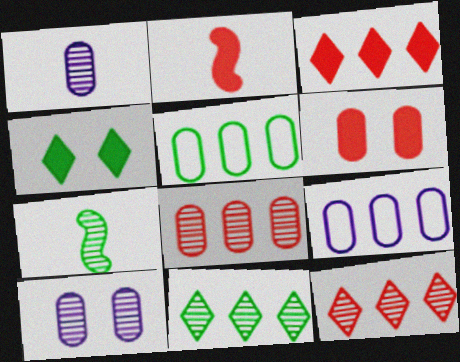[[1, 5, 6], 
[2, 3, 6], 
[4, 5, 7], 
[7, 10, 12]]